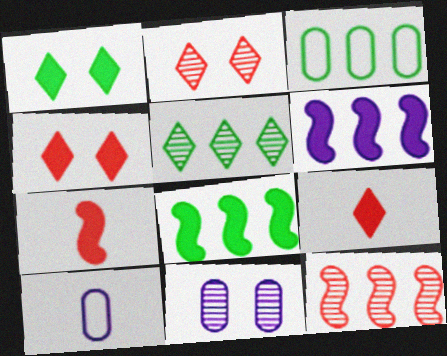[[1, 10, 12], 
[2, 8, 10], 
[3, 5, 8]]